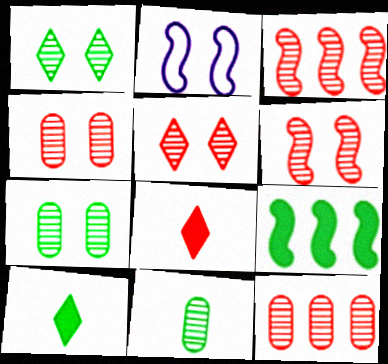[[2, 10, 12], 
[4, 5, 6]]